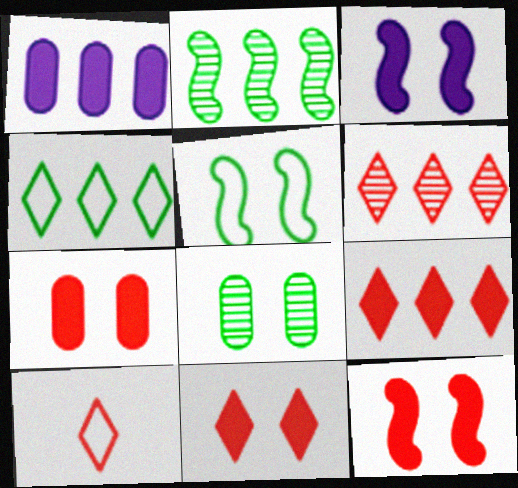[[6, 10, 11], 
[7, 11, 12]]